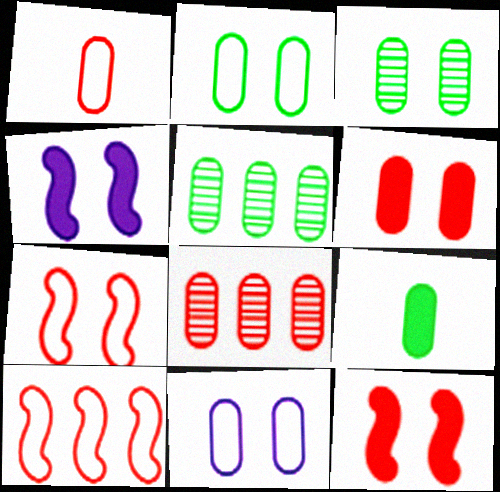[[1, 6, 8], 
[2, 5, 9], 
[3, 6, 11], 
[8, 9, 11]]